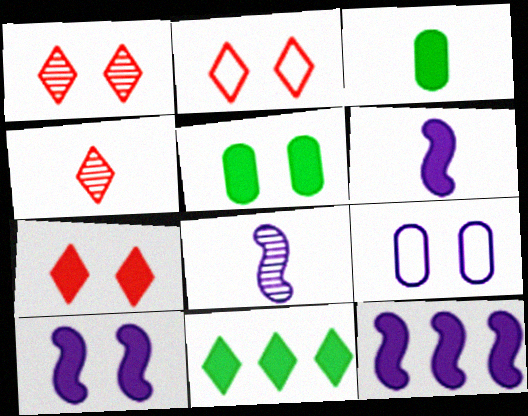[[1, 2, 7], 
[3, 7, 12], 
[5, 7, 10], 
[6, 10, 12]]